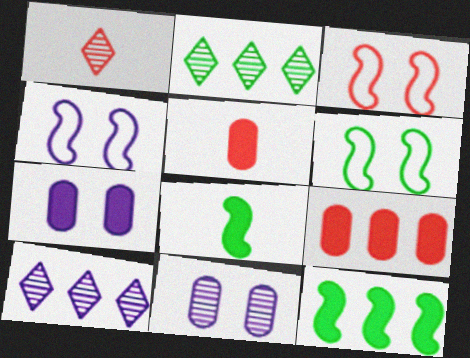[[1, 3, 9], 
[2, 4, 5], 
[3, 4, 6], 
[5, 6, 10]]